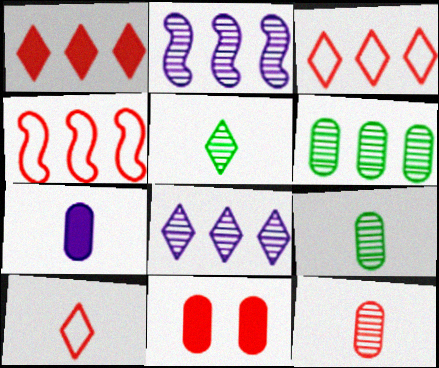[]